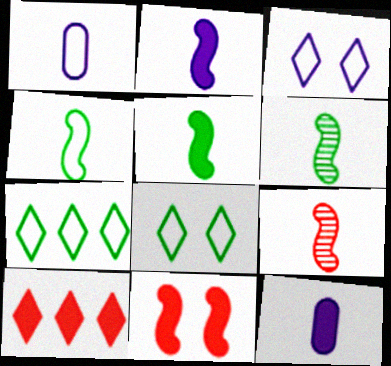[[2, 4, 9], 
[4, 5, 6]]